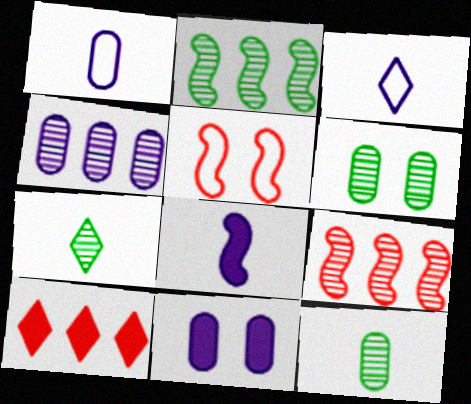[[1, 4, 11], 
[2, 5, 8], 
[2, 6, 7]]